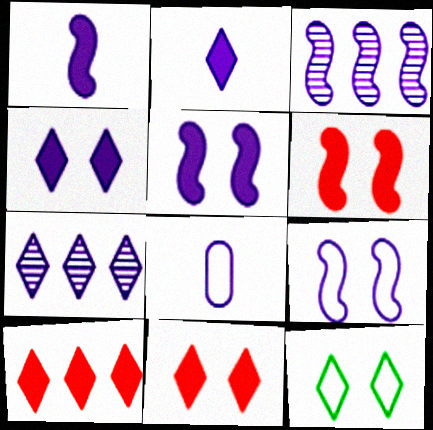[[1, 3, 9], 
[3, 4, 8], 
[5, 7, 8]]